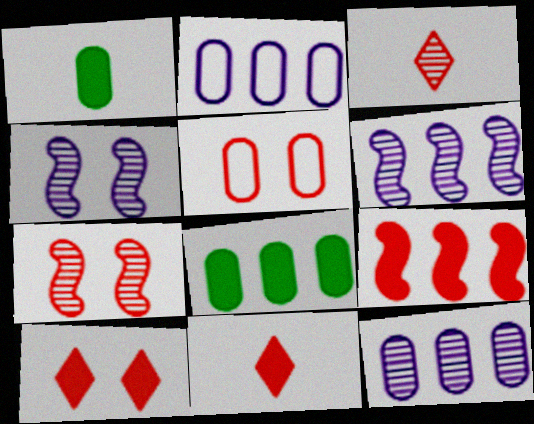[[1, 5, 12], 
[3, 5, 9], 
[5, 7, 10]]